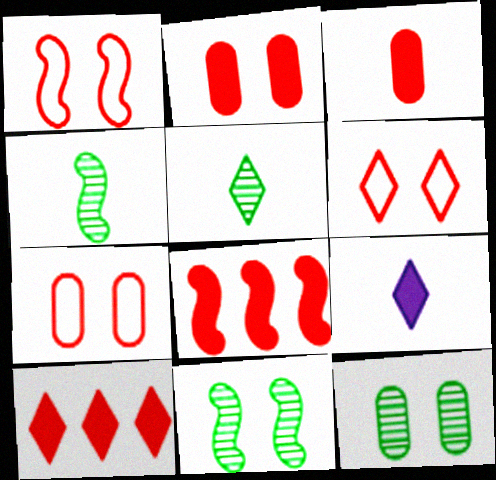[[1, 6, 7]]